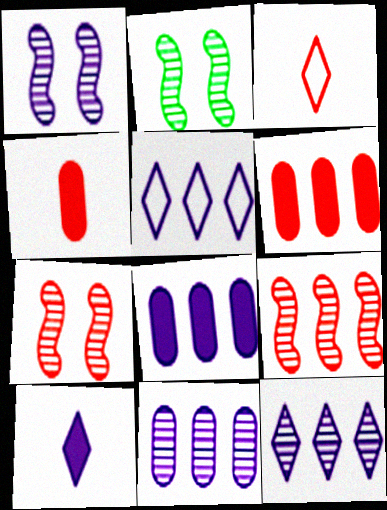[[1, 2, 7], 
[2, 3, 8], 
[2, 4, 5], 
[3, 6, 7]]